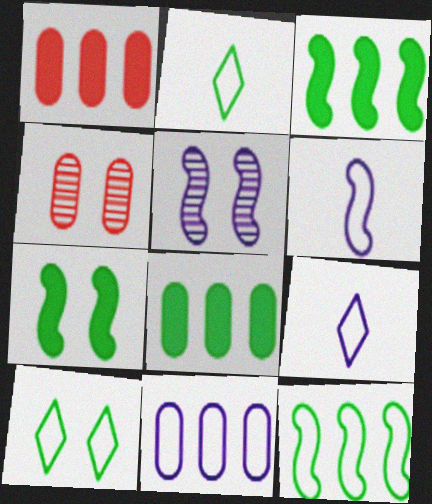[[1, 2, 5], 
[3, 4, 9]]